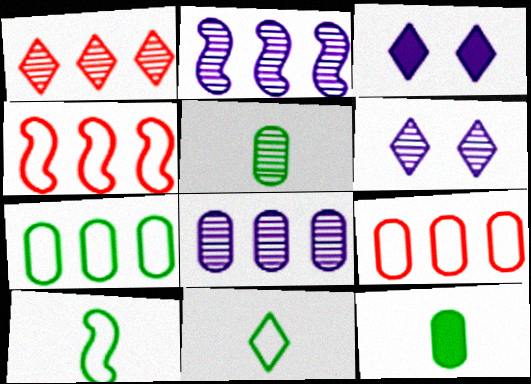[[1, 3, 11], 
[3, 4, 5], 
[4, 6, 12]]